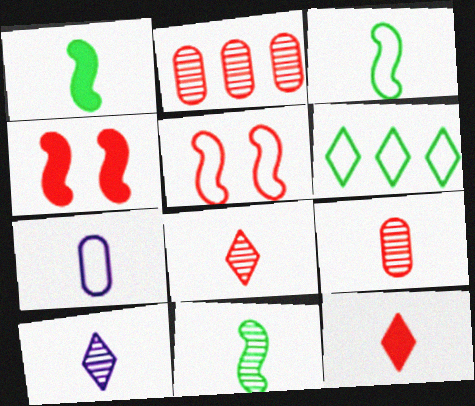[[1, 3, 11], 
[1, 7, 8], 
[2, 5, 12], 
[5, 6, 7], 
[7, 11, 12], 
[9, 10, 11]]